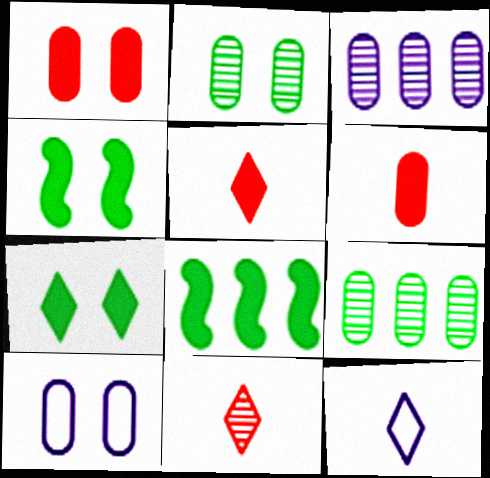[[1, 2, 10], 
[6, 9, 10], 
[8, 10, 11]]